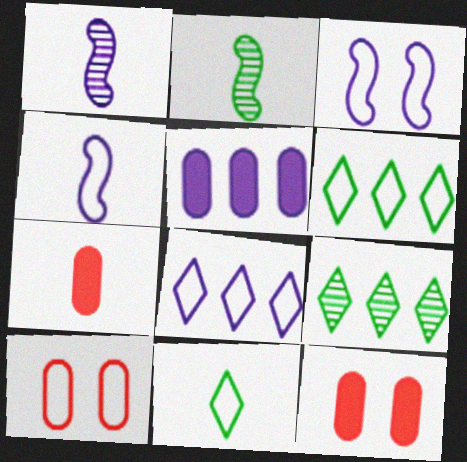[[1, 6, 12], 
[1, 7, 11], 
[2, 8, 12], 
[3, 7, 9], 
[4, 6, 10], 
[4, 9, 12]]